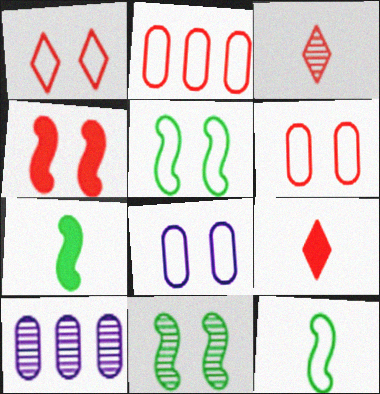[[1, 5, 8], 
[1, 7, 10], 
[2, 3, 4], 
[3, 10, 11], 
[5, 9, 10]]